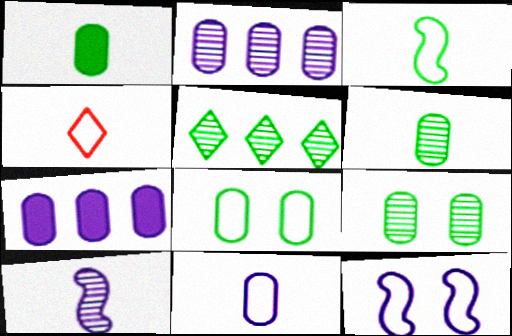[[1, 4, 10], 
[3, 4, 11]]